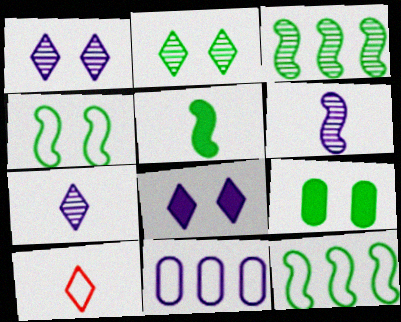[[2, 4, 9], 
[3, 4, 5], 
[4, 10, 11], 
[6, 8, 11]]